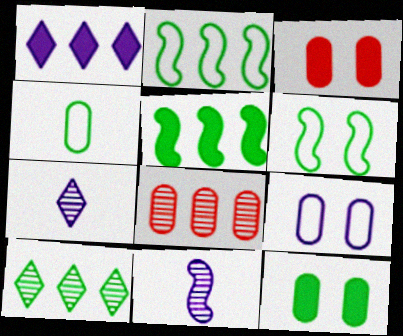[[1, 2, 8], 
[1, 9, 11], 
[2, 3, 7]]